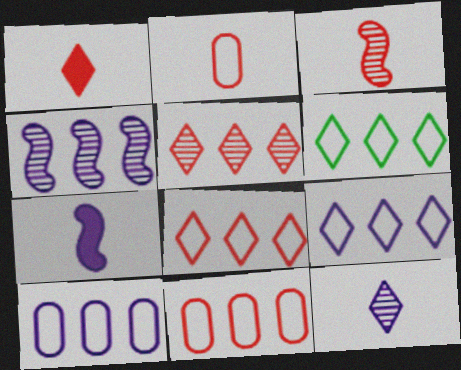[[1, 2, 3], 
[6, 8, 9]]